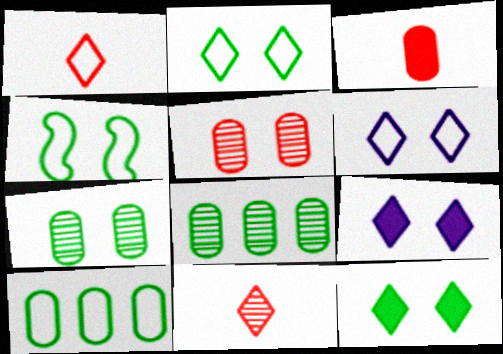[[4, 5, 9], 
[4, 7, 12]]